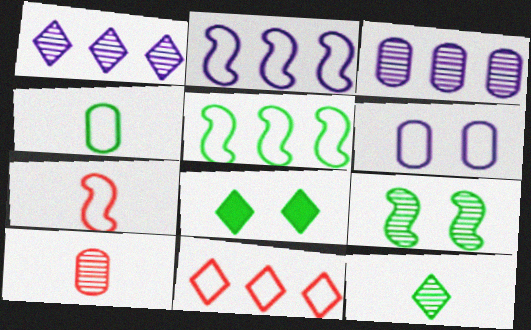[[1, 9, 10], 
[2, 8, 10], 
[3, 7, 8]]